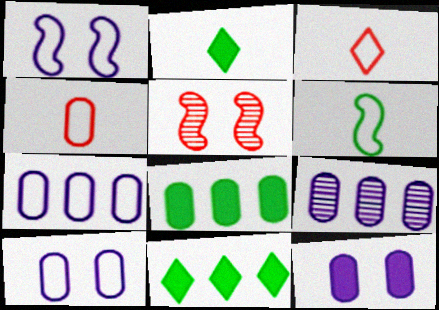[[2, 5, 7]]